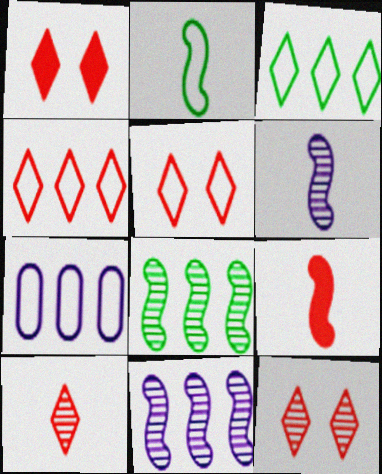[[1, 4, 10], 
[1, 5, 12], 
[2, 5, 7], 
[2, 6, 9]]